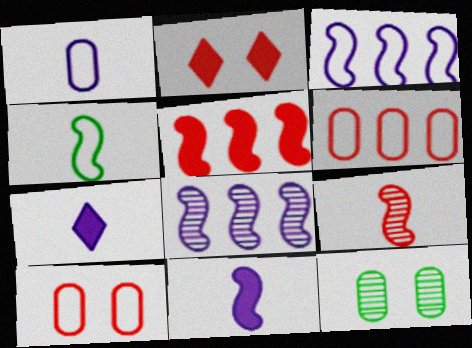[[2, 6, 9], 
[4, 9, 11]]